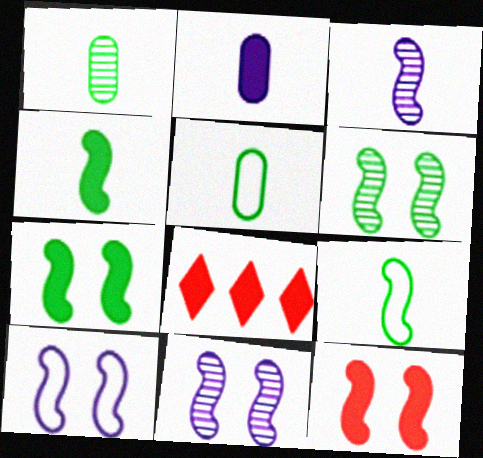[[1, 8, 10], 
[2, 7, 8], 
[5, 8, 11], 
[6, 10, 12]]